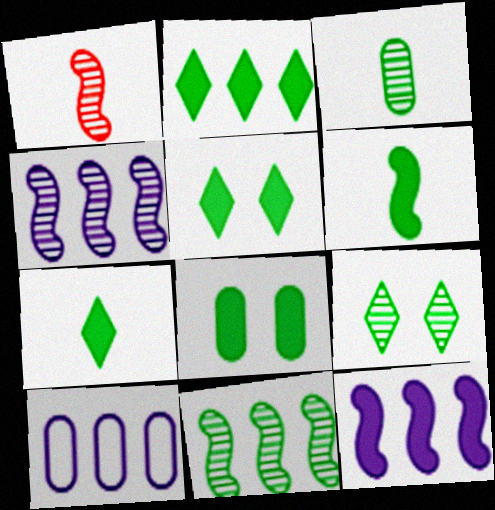[[1, 5, 10], 
[2, 5, 7], 
[2, 6, 8], 
[3, 9, 11]]